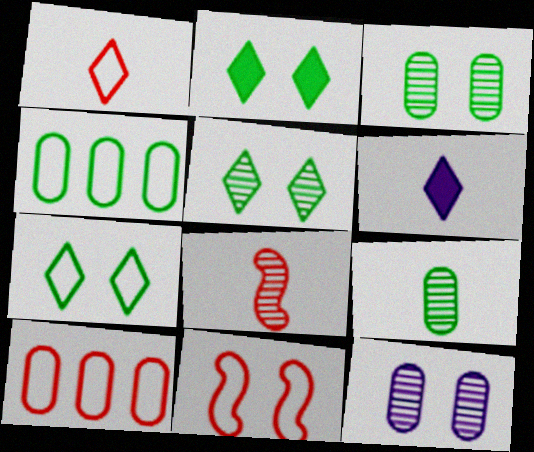[[1, 10, 11], 
[2, 5, 7], 
[2, 11, 12]]